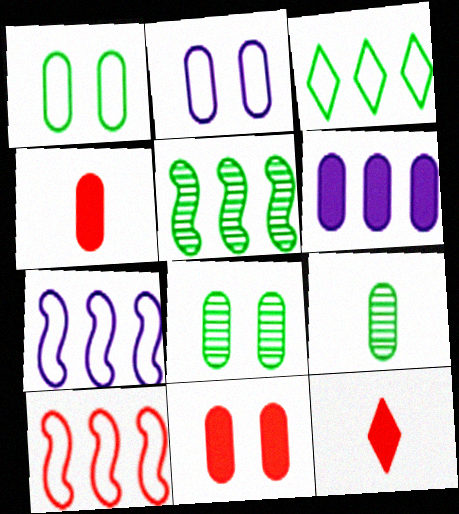[[2, 5, 12], 
[2, 8, 11], 
[7, 8, 12]]